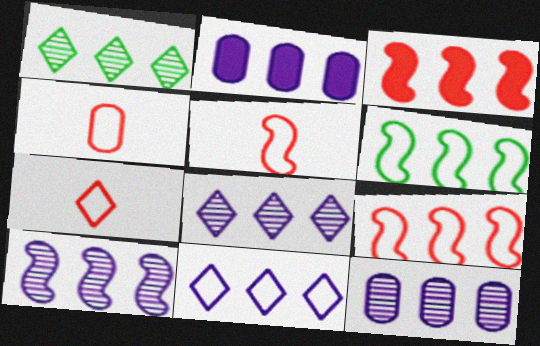[[1, 2, 9], 
[2, 10, 11], 
[3, 6, 10], 
[4, 5, 7], 
[8, 10, 12]]